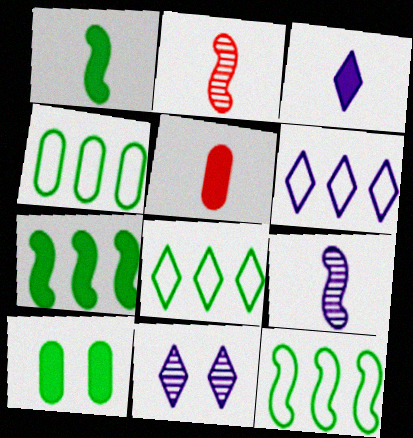[[1, 3, 5], 
[2, 6, 10], 
[3, 6, 11], 
[4, 8, 12], 
[5, 11, 12]]